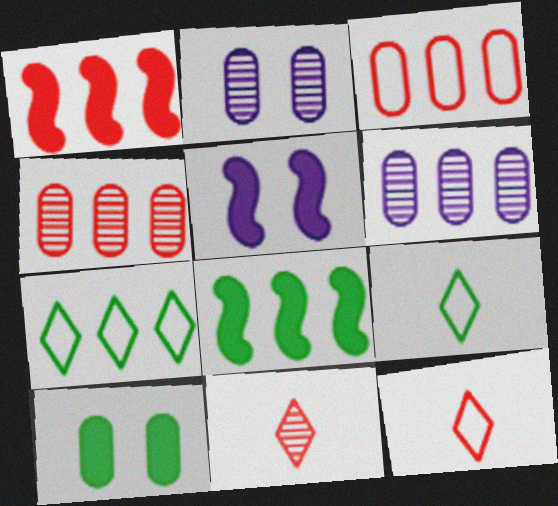[[1, 2, 9], 
[1, 6, 7], 
[2, 8, 12], 
[4, 5, 9]]